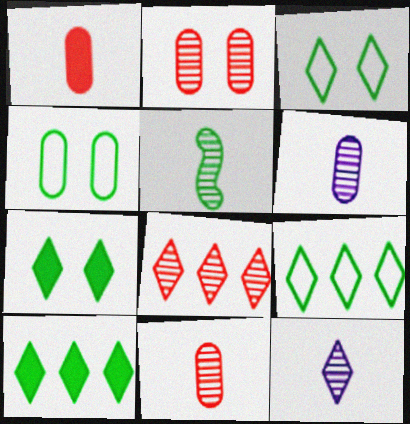[[4, 5, 10], 
[5, 11, 12]]